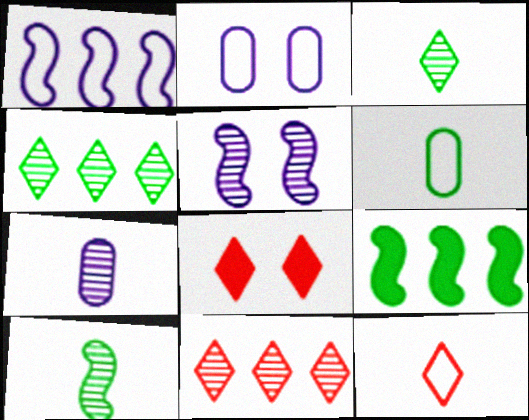[[8, 11, 12]]